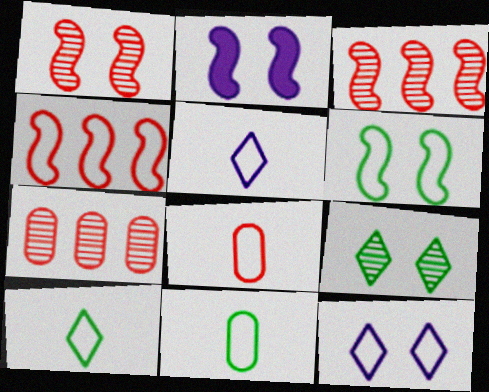[[1, 2, 6], 
[2, 7, 10], 
[4, 11, 12]]